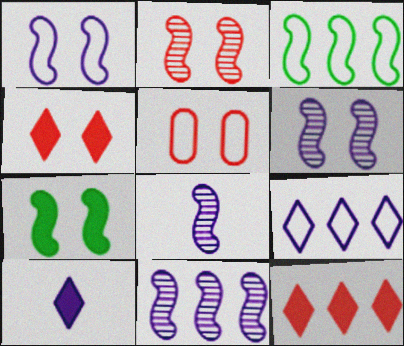[[1, 2, 7], 
[2, 4, 5], 
[6, 8, 11]]